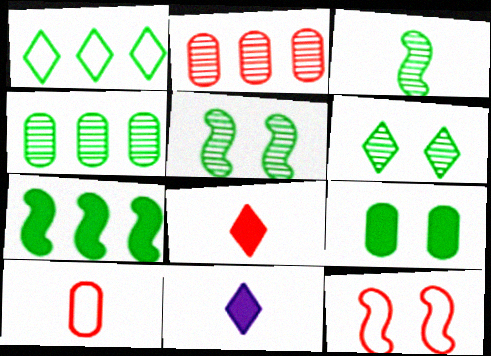[[1, 3, 9], 
[1, 4, 7], 
[2, 8, 12], 
[3, 4, 6], 
[3, 10, 11], 
[4, 11, 12]]